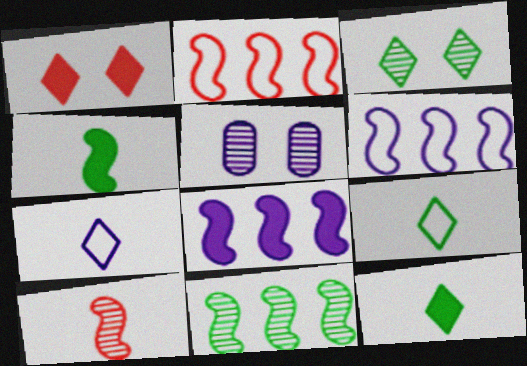[[2, 5, 12], 
[2, 8, 11], 
[5, 7, 8]]